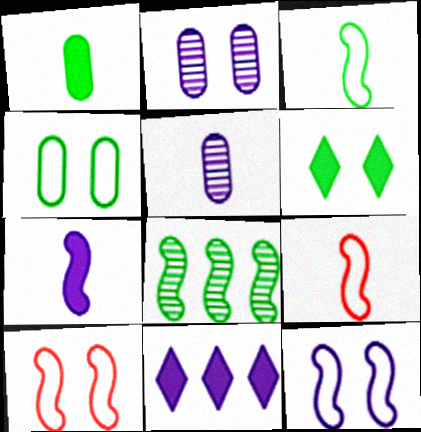[[2, 6, 10], 
[5, 11, 12], 
[7, 8, 10]]